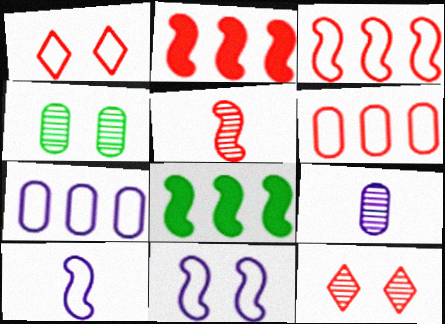[[1, 8, 9], 
[5, 8, 11]]